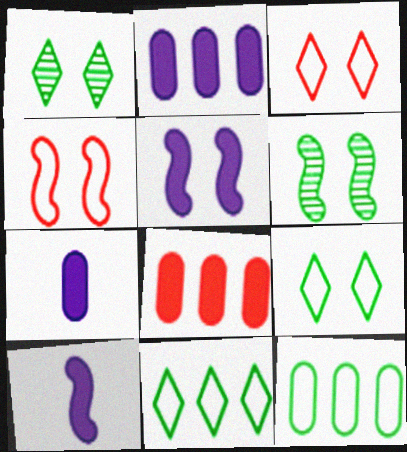[[4, 5, 6]]